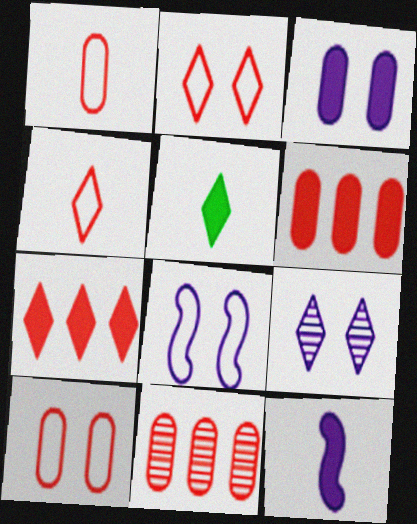[[3, 8, 9], 
[5, 8, 11]]